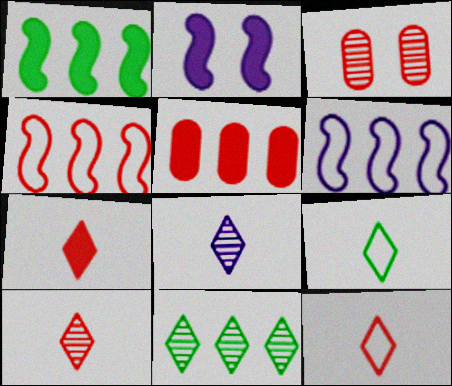[[3, 4, 7], 
[5, 6, 11], 
[7, 8, 9], 
[7, 10, 12]]